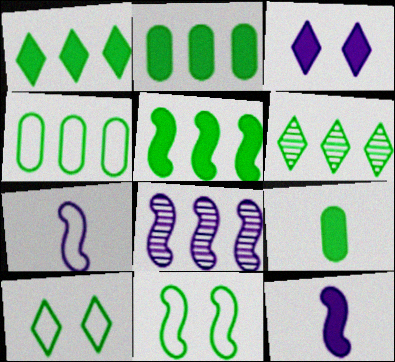[[1, 2, 5], 
[4, 5, 6], 
[6, 9, 11]]